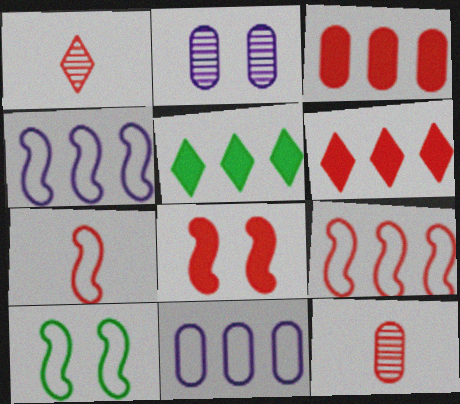[[2, 5, 7], 
[4, 7, 10]]